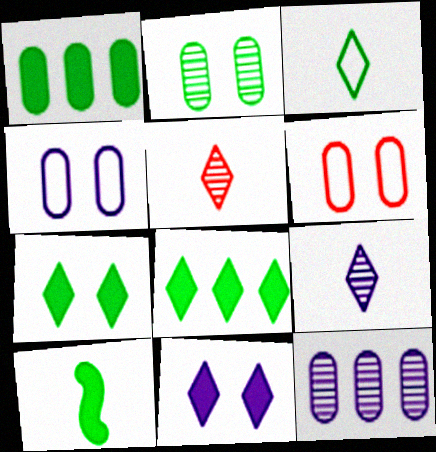[[1, 7, 10]]